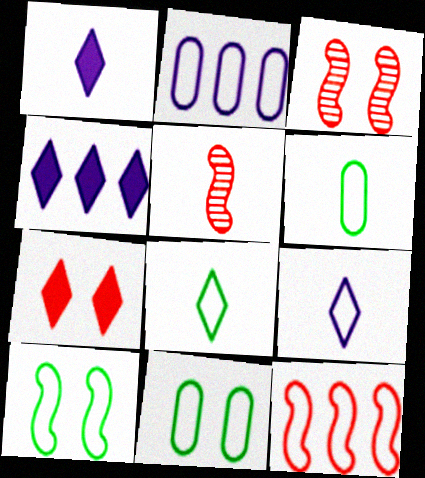[[1, 5, 6], 
[3, 4, 6], 
[4, 5, 11], 
[9, 11, 12]]